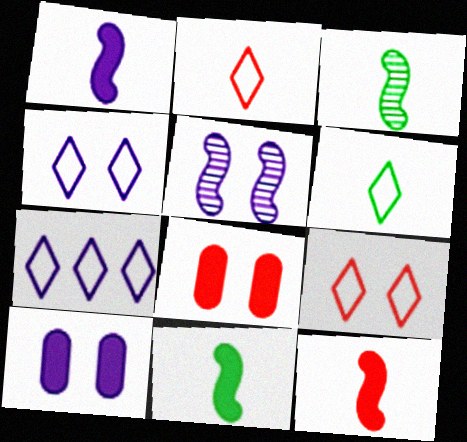[[1, 11, 12], 
[3, 7, 8], 
[4, 5, 10], 
[6, 7, 9]]